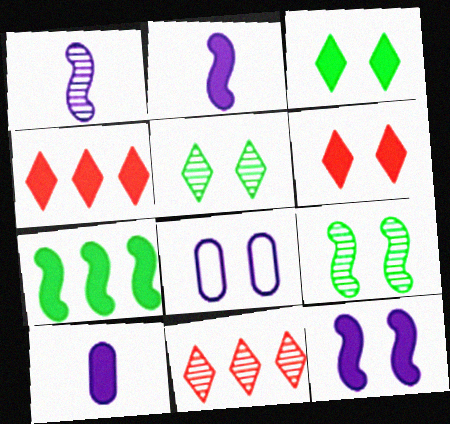[[6, 7, 10], 
[6, 8, 9]]